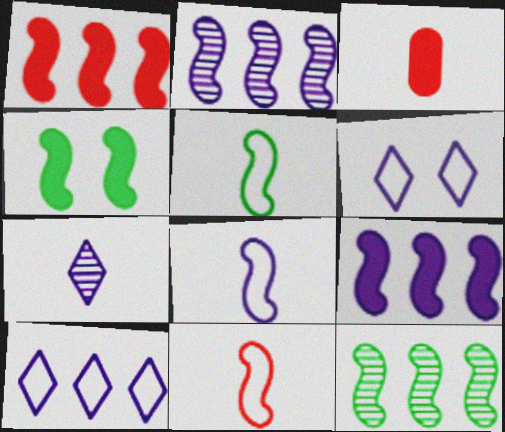[[2, 4, 11], 
[3, 5, 7], 
[3, 6, 12], 
[4, 5, 12], 
[5, 8, 11]]